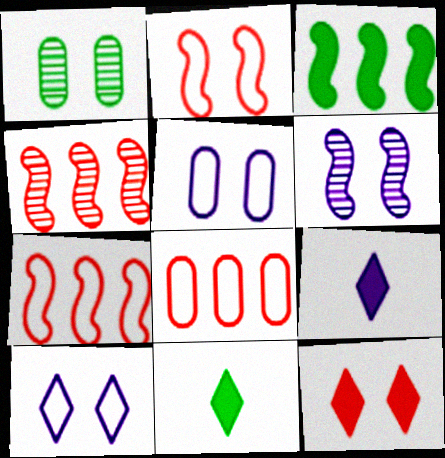[[1, 7, 9], 
[4, 5, 11], 
[6, 8, 11]]